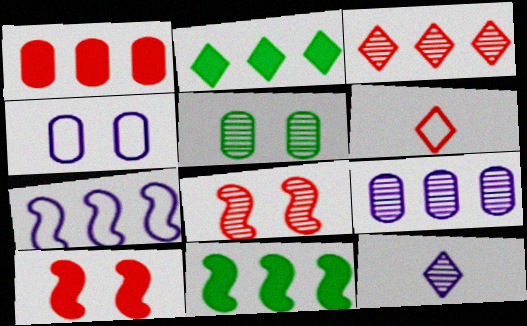[[1, 6, 8]]